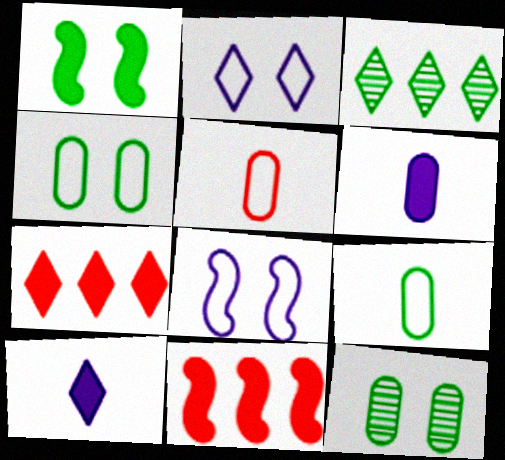[[1, 3, 9], 
[1, 6, 7]]